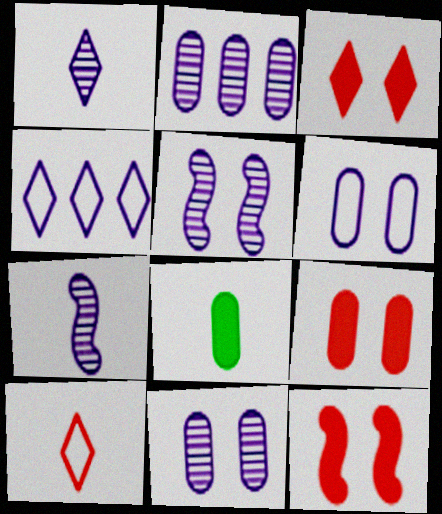[[1, 2, 5], 
[3, 9, 12], 
[7, 8, 10]]